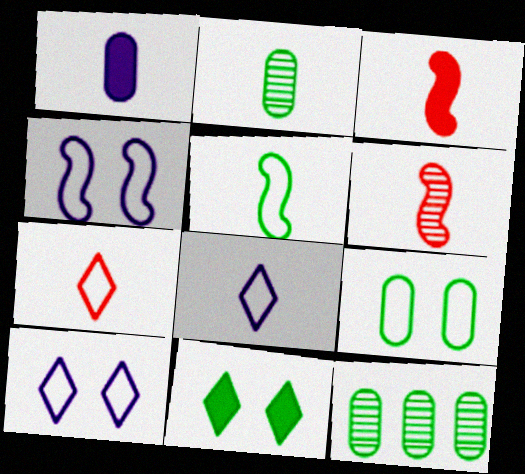[[2, 3, 8], 
[3, 10, 12], 
[5, 11, 12]]